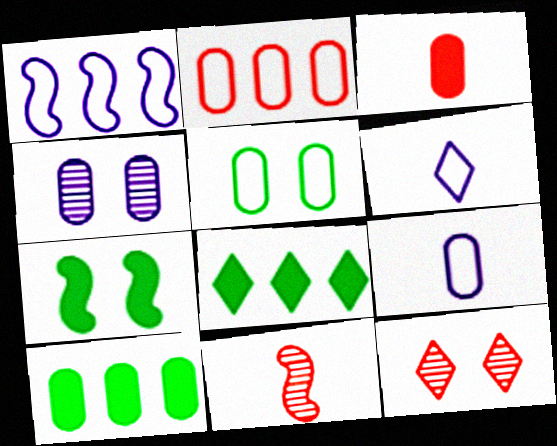[[1, 7, 11], 
[2, 5, 9], 
[6, 8, 12]]